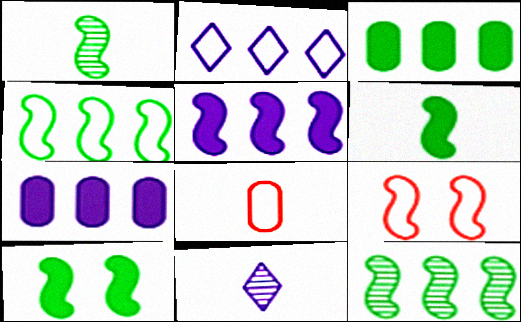[[1, 4, 10], 
[1, 5, 9], 
[3, 9, 11], 
[6, 8, 11]]